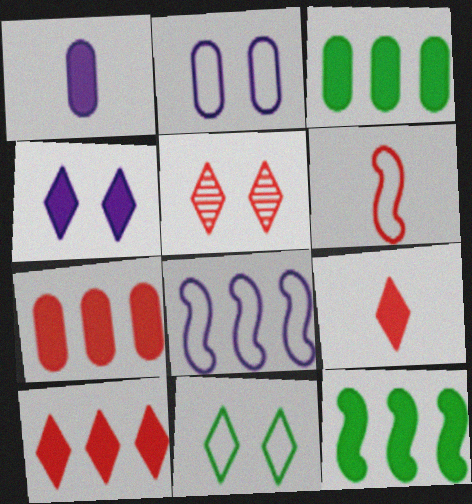[[4, 5, 11], 
[5, 6, 7]]